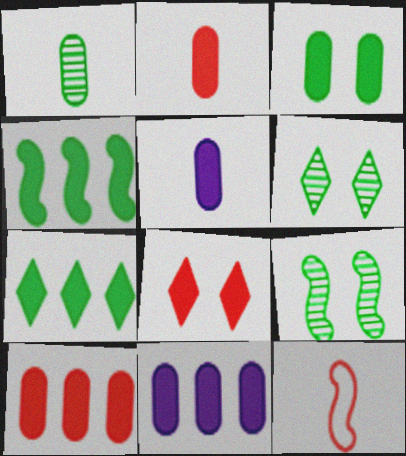[[2, 3, 11], 
[3, 5, 10], 
[4, 5, 8], 
[6, 11, 12]]